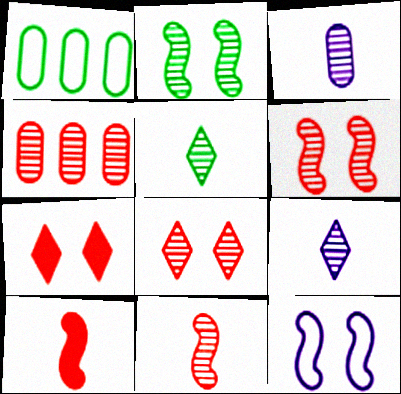[[2, 4, 9], 
[3, 5, 11], 
[4, 8, 11]]